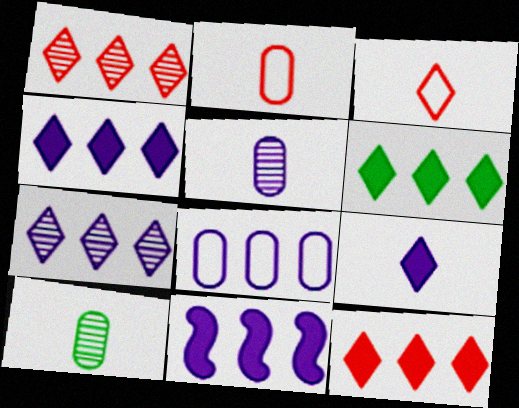[[4, 6, 12], 
[7, 8, 11]]